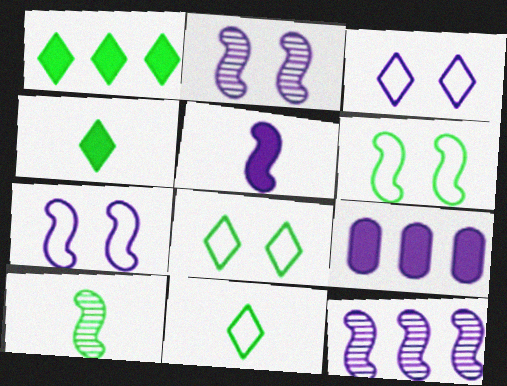[[5, 7, 12]]